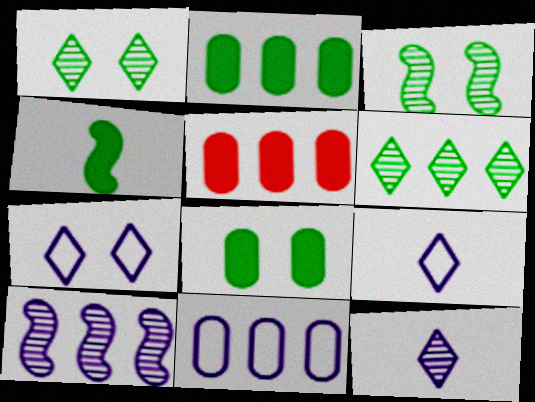[[3, 5, 9]]